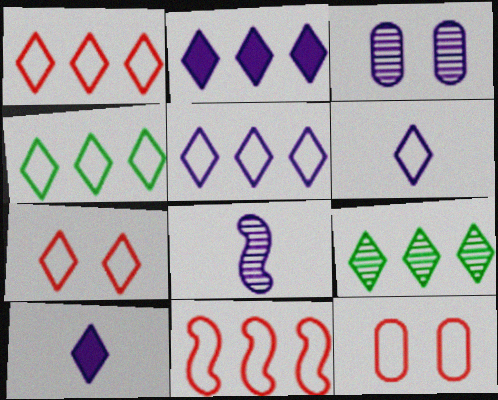[[1, 2, 9], 
[1, 4, 5], 
[4, 6, 7], 
[7, 9, 10]]